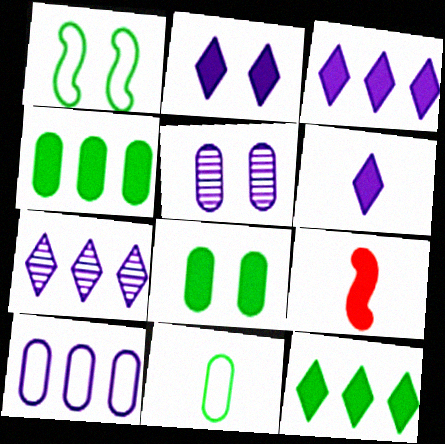[[2, 3, 6], 
[2, 4, 9], 
[3, 8, 9]]